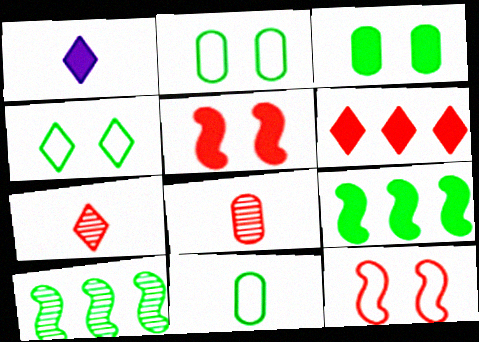[[6, 8, 12]]